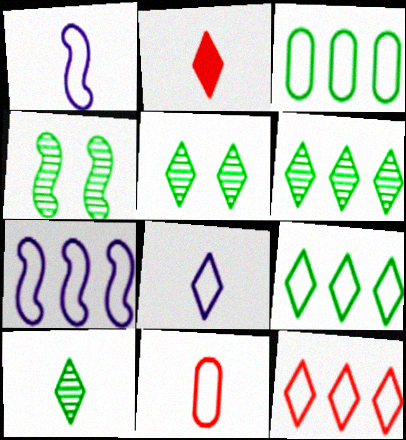[[2, 8, 10], 
[3, 7, 12], 
[5, 6, 10]]